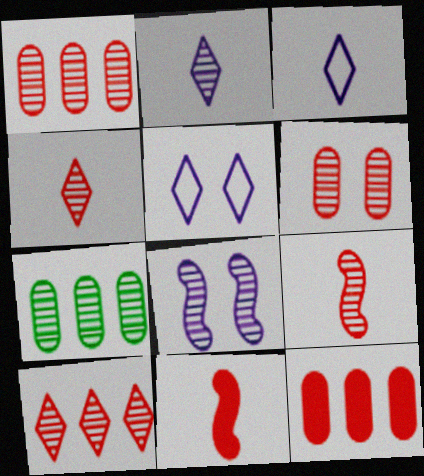[[4, 7, 8], 
[5, 7, 11], 
[6, 9, 10]]